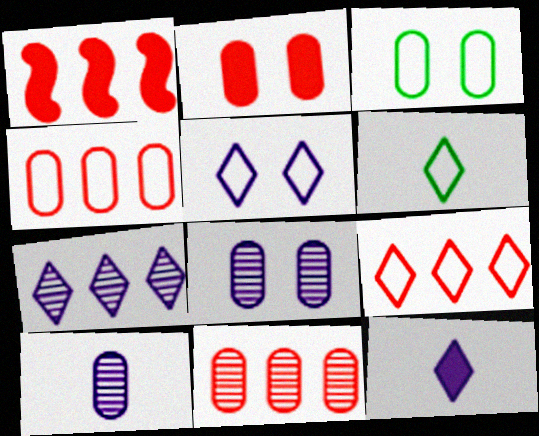[[1, 6, 8], 
[1, 9, 11], 
[2, 3, 8], 
[5, 6, 9], 
[5, 7, 12]]